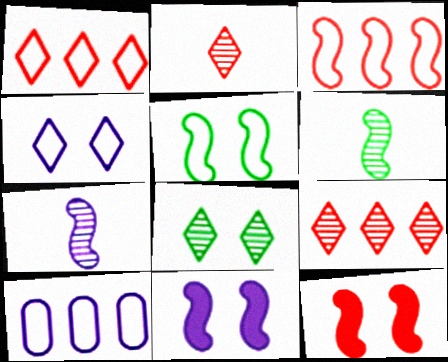[[3, 6, 11]]